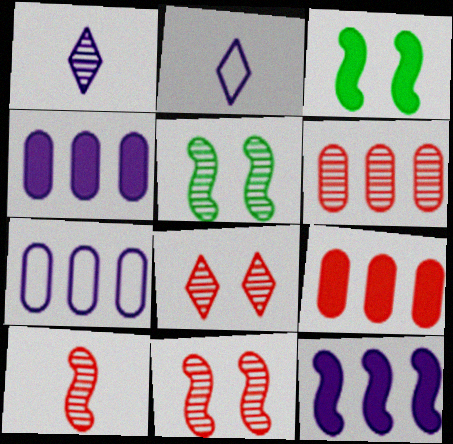[[1, 5, 6], 
[2, 3, 6], 
[2, 5, 9], 
[6, 8, 10]]